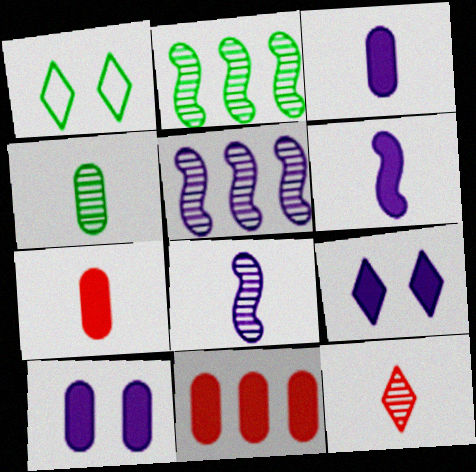[[1, 5, 7], 
[1, 8, 11], 
[4, 8, 12]]